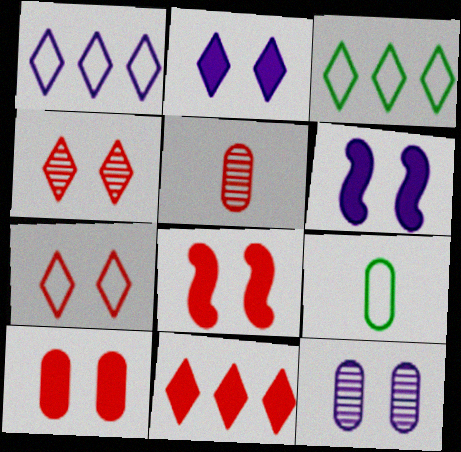[[3, 5, 6]]